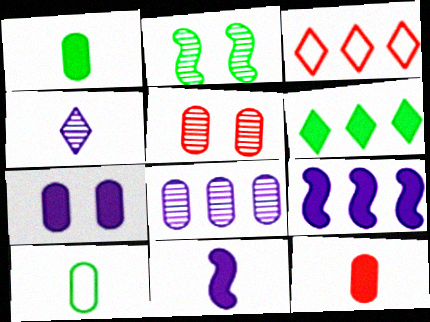[[2, 6, 10]]